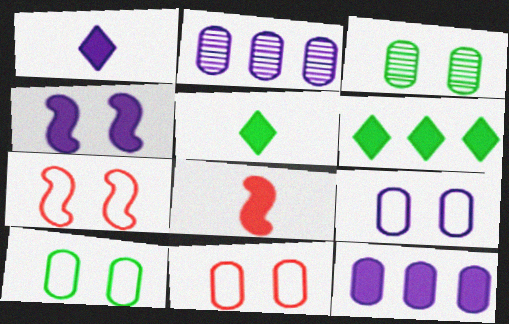[[1, 4, 12], 
[2, 5, 7], 
[9, 10, 11]]